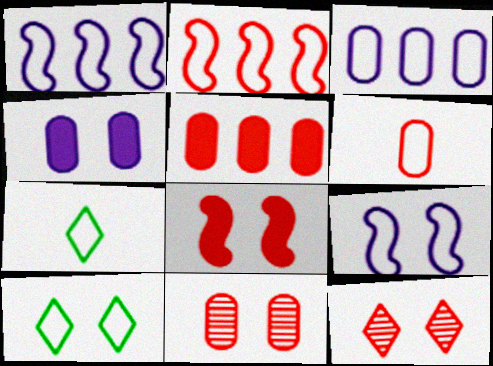[[1, 6, 10], 
[5, 6, 11]]